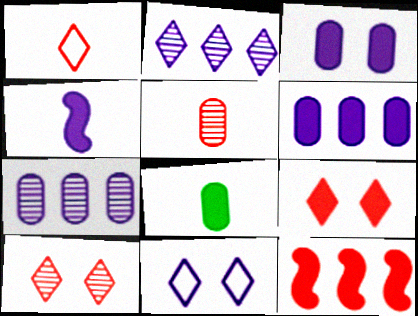[[4, 7, 11]]